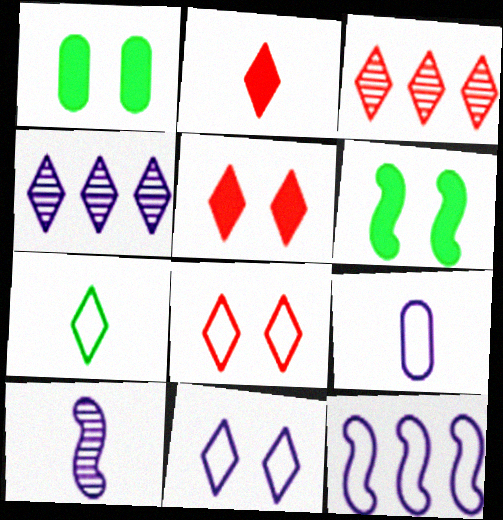[[2, 3, 8], 
[3, 6, 9], 
[4, 5, 7], 
[9, 11, 12]]